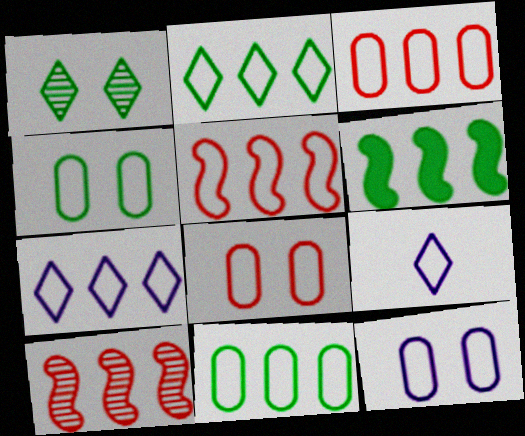[[4, 5, 9], 
[4, 8, 12], 
[5, 7, 11]]